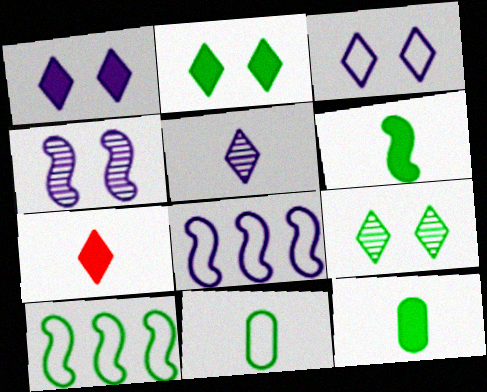[[9, 10, 12]]